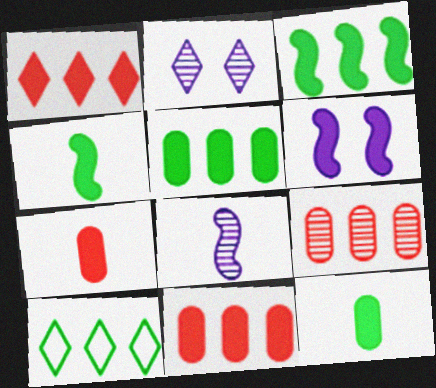[[1, 6, 12]]